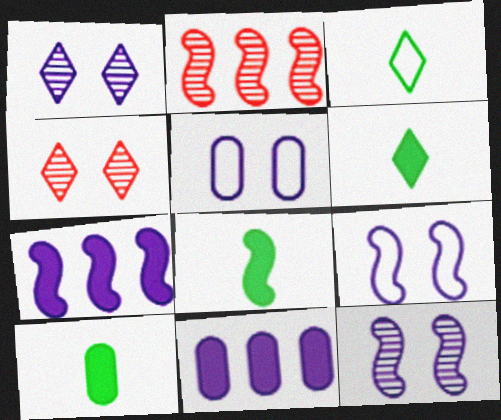[[2, 5, 6], 
[2, 8, 9], 
[6, 8, 10]]